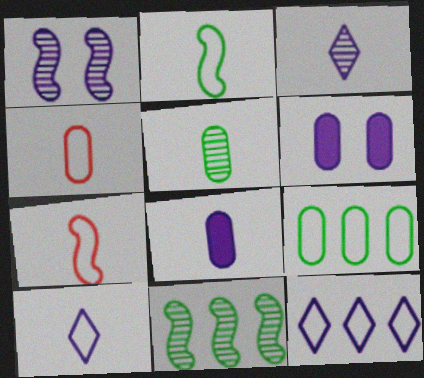[[1, 8, 12], 
[2, 4, 10], 
[4, 5, 8]]